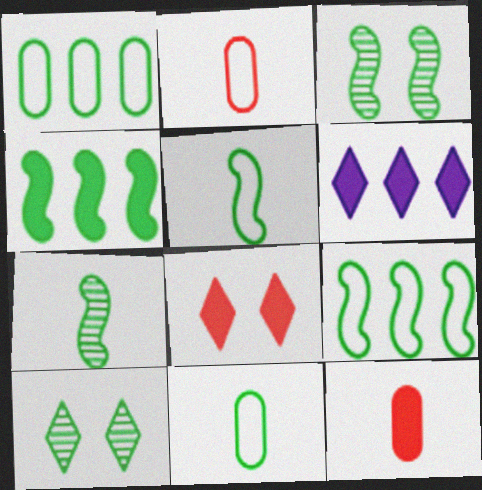[[2, 3, 6], 
[3, 4, 5], 
[4, 10, 11]]